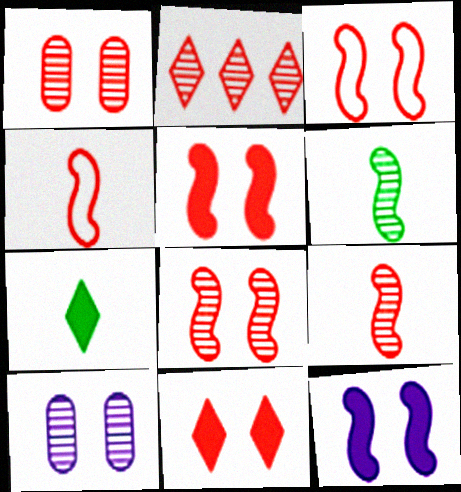[[1, 2, 9], 
[1, 3, 11], 
[2, 6, 10], 
[3, 5, 8]]